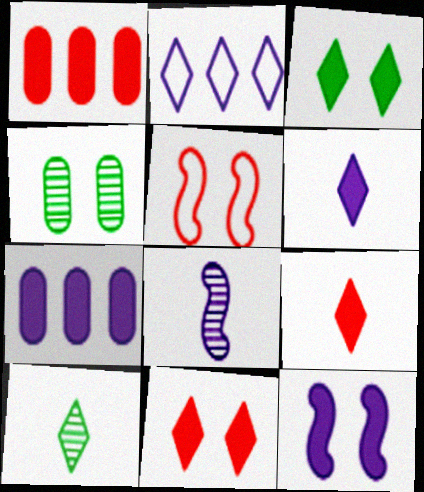[[2, 10, 11], 
[5, 7, 10], 
[6, 7, 12]]